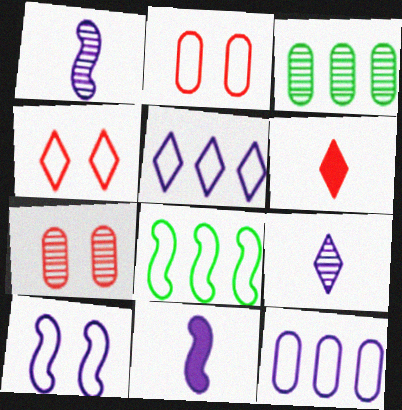[[3, 4, 11], 
[3, 6, 10]]